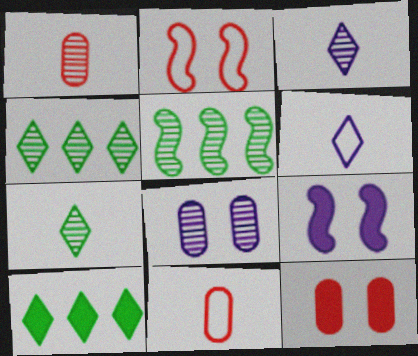[[4, 9, 11], 
[5, 6, 12]]